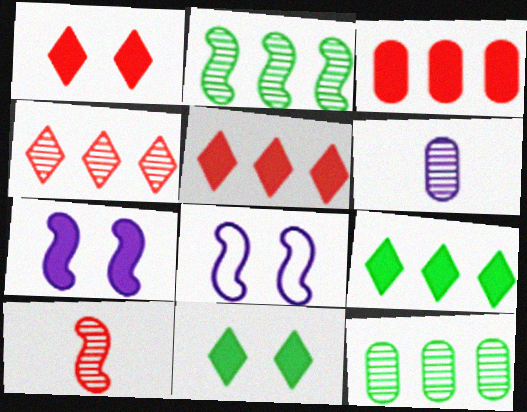[]